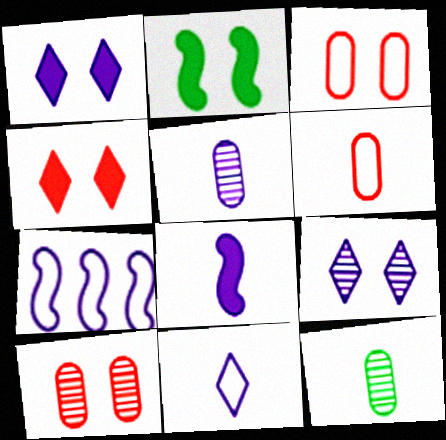[[1, 5, 7], 
[2, 3, 9], 
[4, 7, 12], 
[5, 8, 11]]